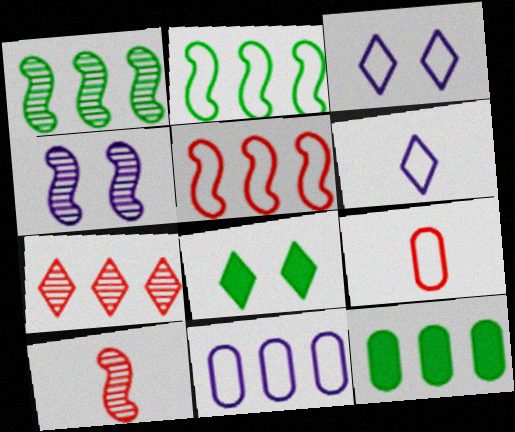[[1, 4, 10], 
[2, 3, 9], 
[3, 10, 12], 
[6, 7, 8], 
[8, 10, 11]]